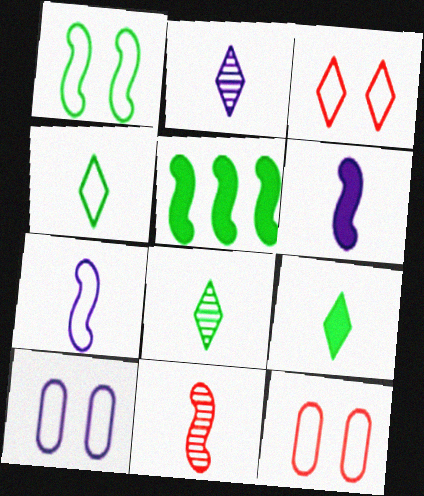[[1, 3, 10], 
[2, 5, 12], 
[4, 8, 9]]